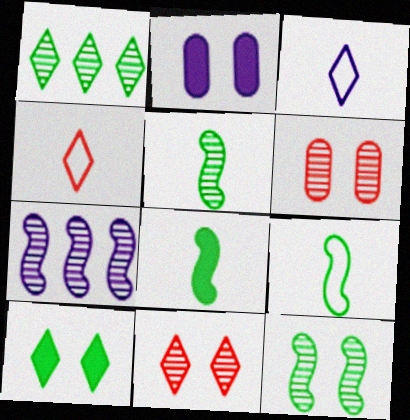[[2, 3, 7], 
[5, 8, 9]]